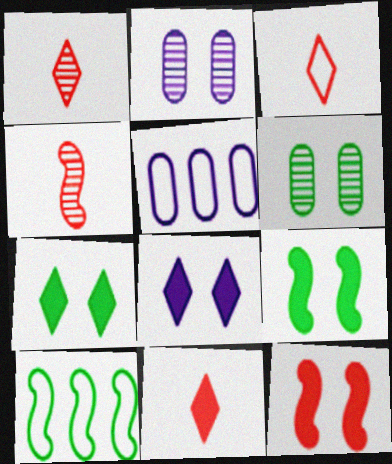[[1, 3, 11], 
[1, 5, 9], 
[2, 10, 11], 
[4, 5, 7]]